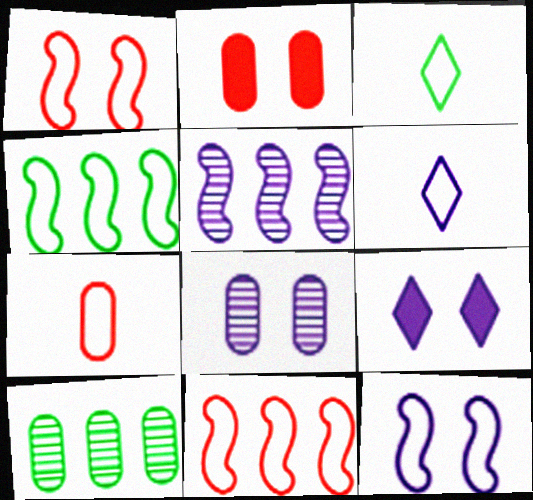[[2, 3, 5], 
[8, 9, 12]]